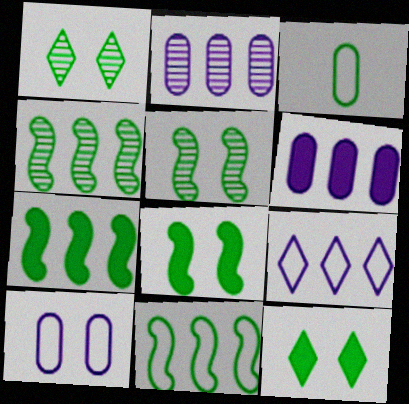[[1, 3, 7], 
[3, 4, 12], 
[4, 7, 11]]